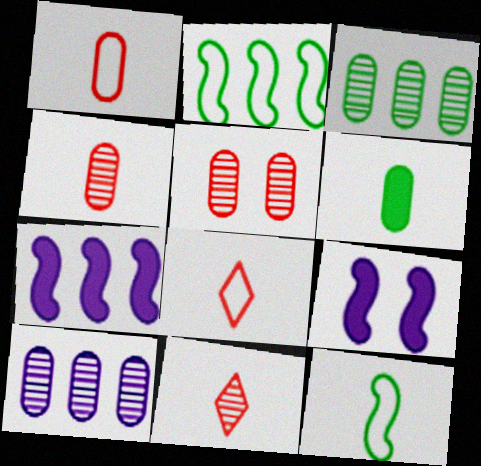[[3, 8, 9]]